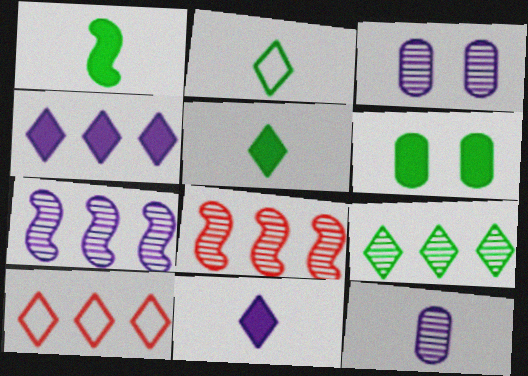[[1, 3, 10], 
[4, 9, 10]]